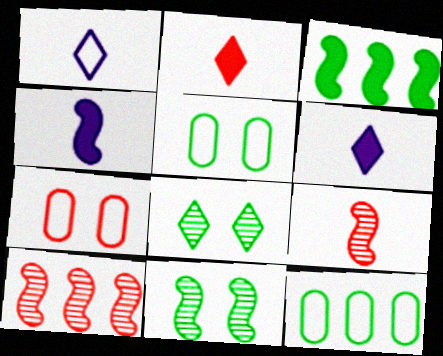[[2, 7, 10], 
[5, 6, 10]]